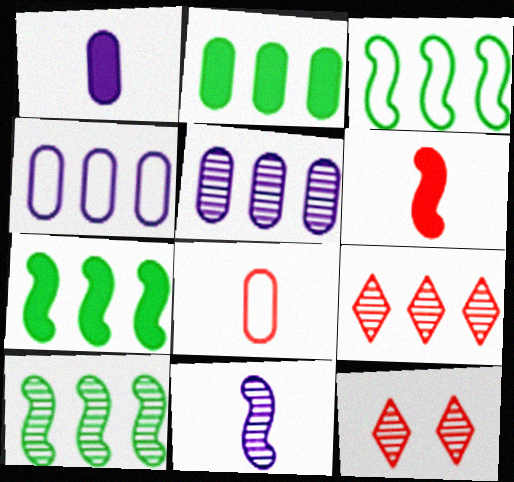[[1, 3, 12], 
[3, 7, 10], 
[4, 7, 9], 
[5, 9, 10]]